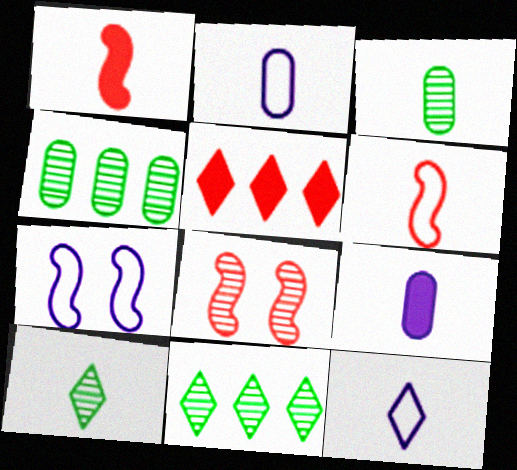[[1, 2, 10], 
[1, 3, 12], 
[3, 5, 7], 
[6, 9, 10]]